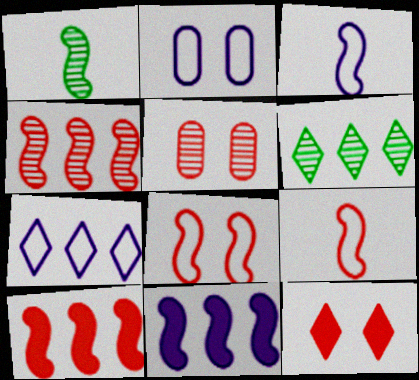[[1, 8, 11], 
[2, 3, 7], 
[5, 8, 12]]